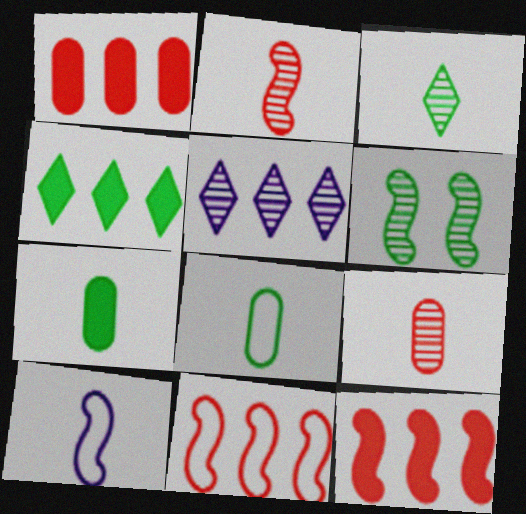[[4, 6, 8], 
[5, 6, 9], 
[6, 10, 12]]